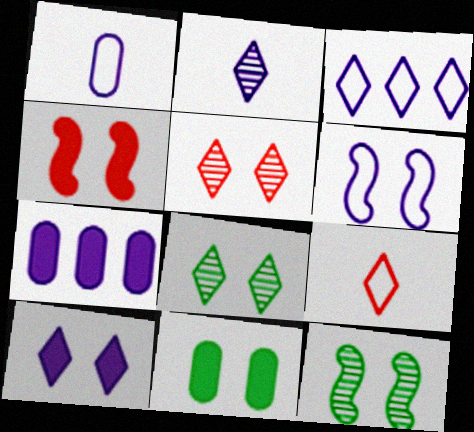[[1, 3, 6], 
[2, 3, 10], 
[2, 6, 7], 
[4, 6, 12], 
[4, 10, 11], 
[5, 6, 11], 
[7, 9, 12]]